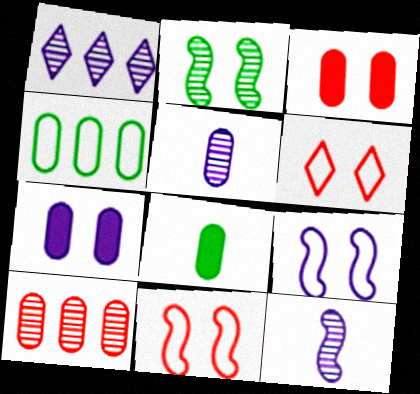[[1, 8, 11], 
[2, 6, 7], 
[3, 4, 5]]